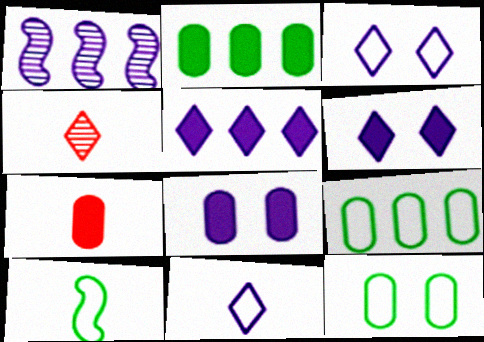[[1, 8, 11], 
[2, 7, 8]]